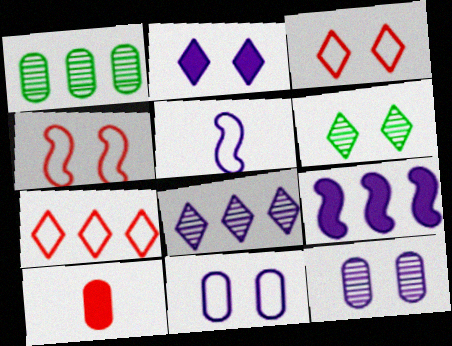[[1, 7, 9], 
[1, 10, 11], 
[2, 3, 6]]